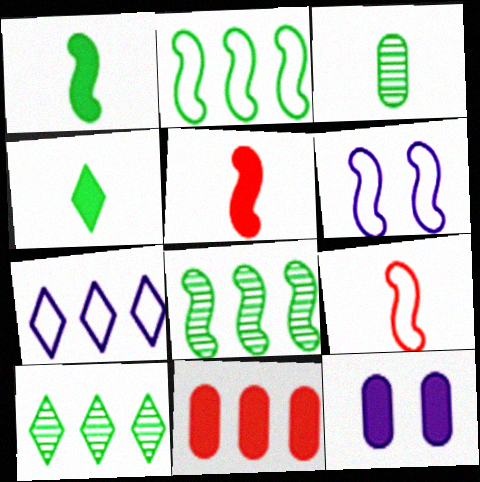[[2, 6, 9], 
[5, 6, 8], 
[7, 8, 11], 
[9, 10, 12]]